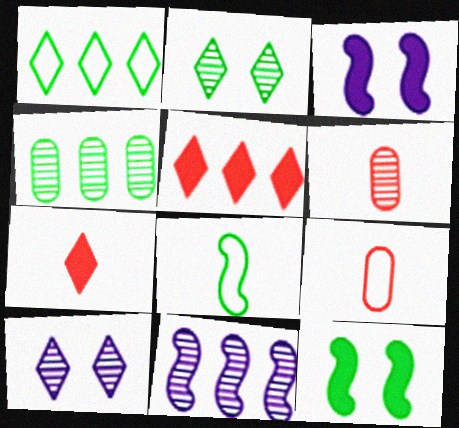[[1, 3, 6], 
[1, 7, 10], 
[2, 6, 11]]